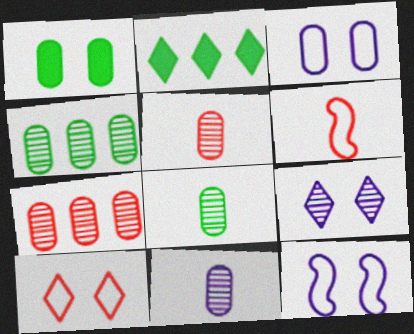[[2, 5, 12], 
[5, 8, 11]]